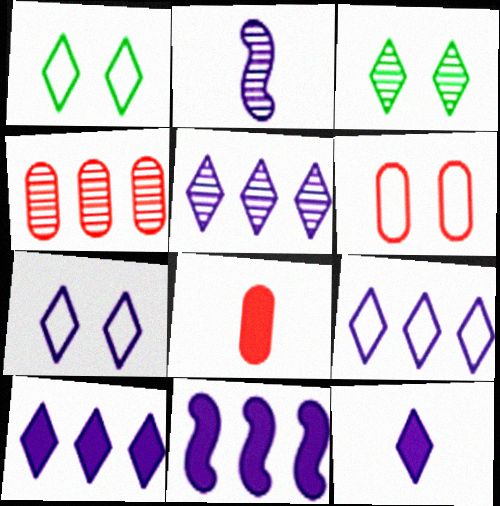[[2, 3, 4], 
[4, 6, 8], 
[5, 7, 12], 
[5, 9, 10]]